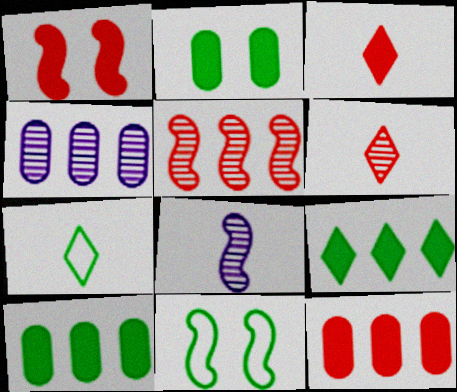[[1, 3, 12], 
[1, 4, 7], 
[3, 4, 11]]